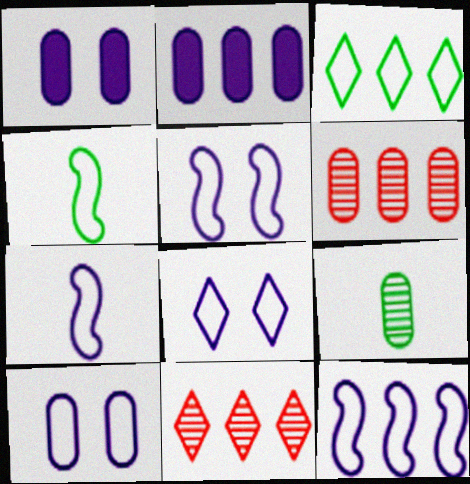[[1, 4, 11], 
[5, 7, 12], 
[5, 8, 10]]